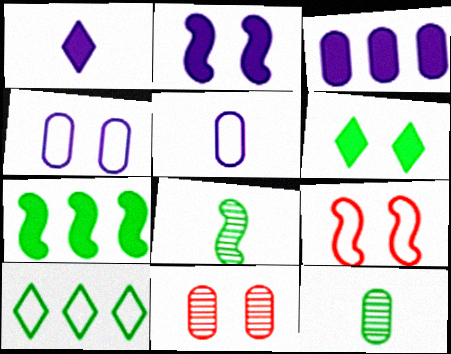[[1, 2, 3], 
[5, 9, 10]]